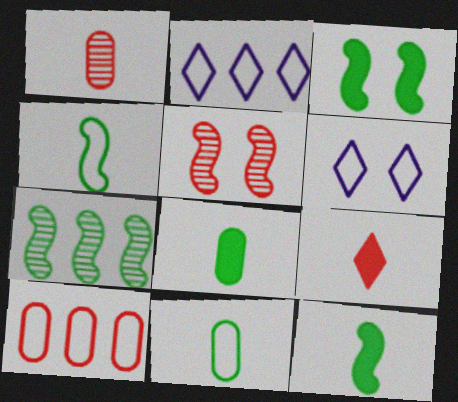[[1, 2, 3], 
[2, 5, 8], 
[3, 4, 7], 
[4, 6, 10], 
[5, 9, 10]]